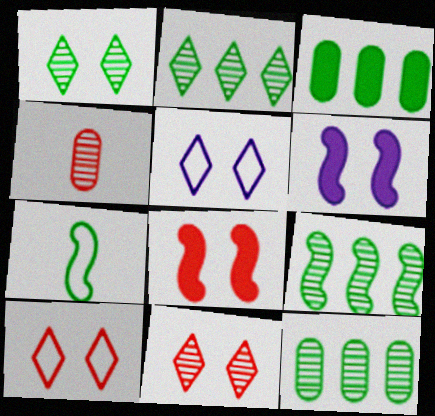[[1, 3, 7], 
[2, 9, 12]]